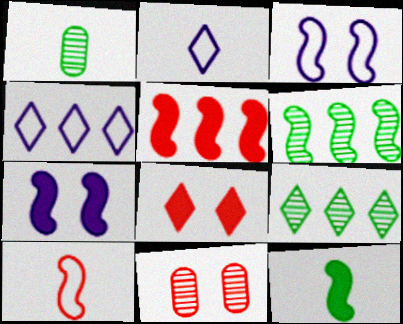[[2, 8, 9], 
[4, 11, 12], 
[5, 7, 12], 
[6, 7, 10]]